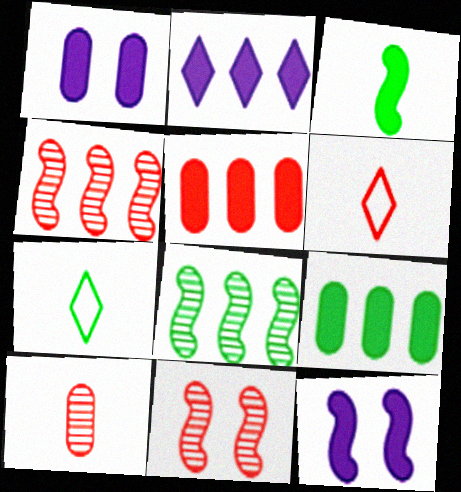[[1, 4, 7], 
[1, 6, 8], 
[5, 6, 11]]